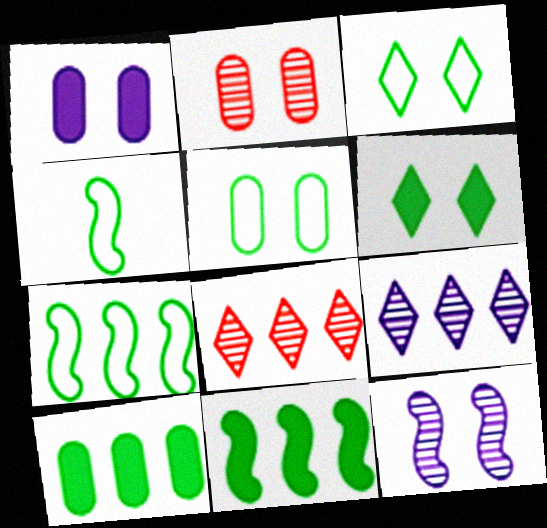[[1, 2, 5], 
[1, 4, 8]]